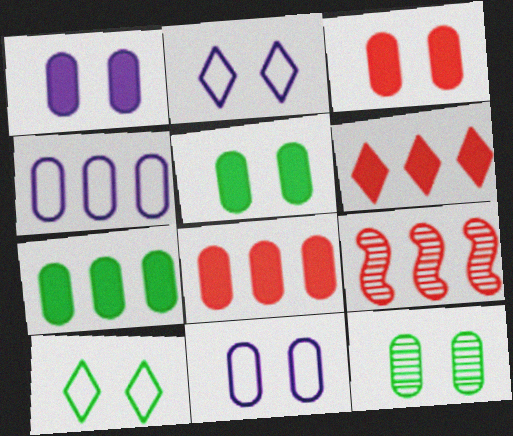[[1, 3, 5], 
[3, 11, 12]]